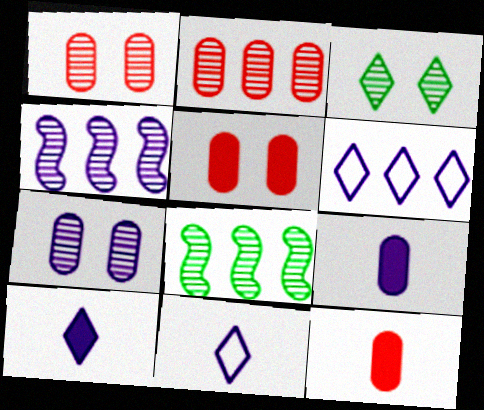[[5, 8, 11]]